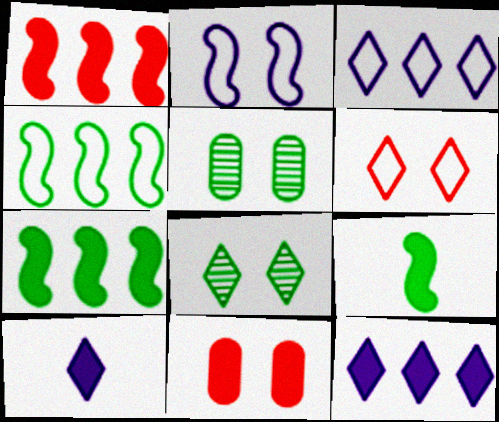[[2, 8, 11], 
[7, 10, 11], 
[9, 11, 12]]